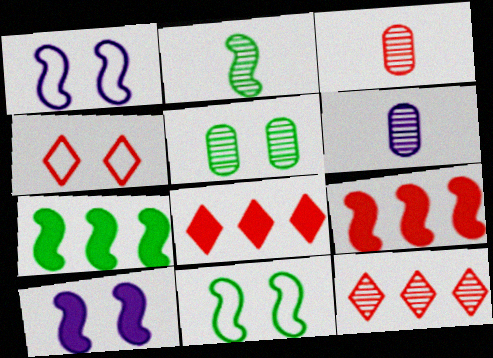[[1, 2, 9], 
[2, 7, 11], 
[3, 4, 9], 
[4, 5, 10], 
[4, 6, 7], 
[6, 8, 11]]